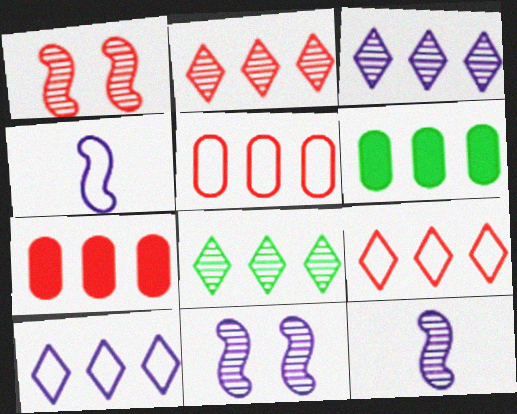[[2, 3, 8]]